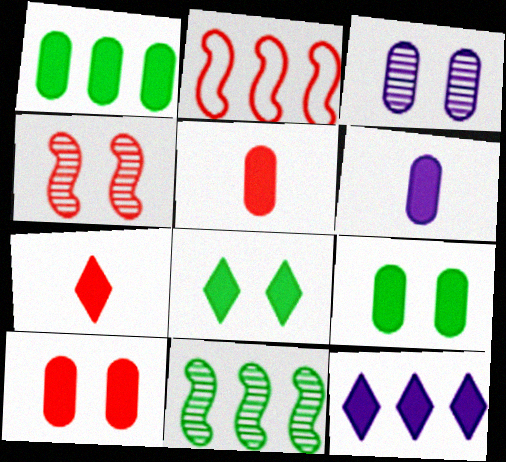[[1, 6, 10], 
[7, 8, 12]]